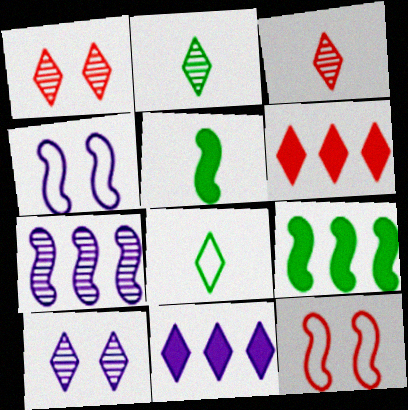[[1, 8, 11], 
[5, 7, 12], 
[6, 8, 10]]